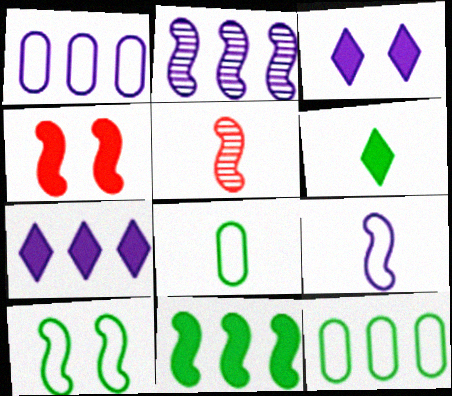[[1, 2, 7], 
[3, 5, 12]]